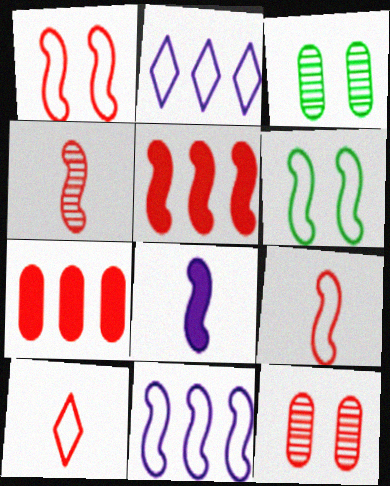[[1, 4, 5], 
[5, 10, 12], 
[6, 9, 11]]